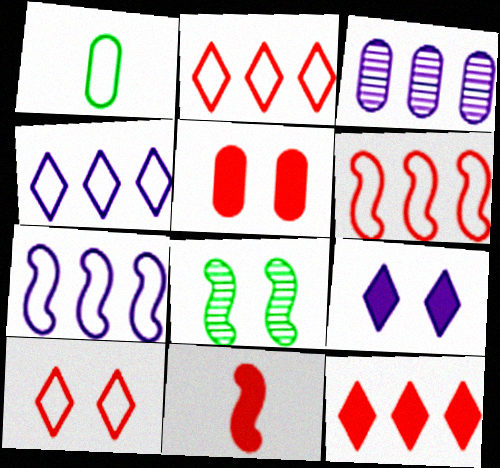[[1, 3, 5], 
[1, 7, 10], 
[5, 11, 12], 
[7, 8, 11]]